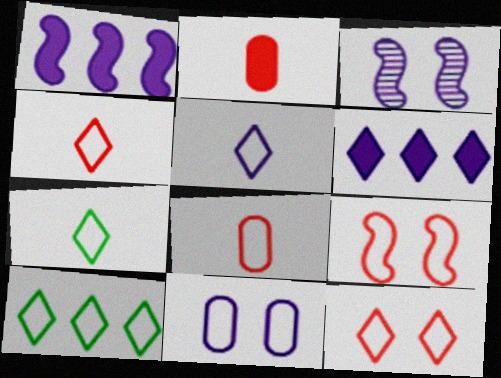[[2, 3, 10], 
[4, 5, 7], 
[5, 10, 12]]